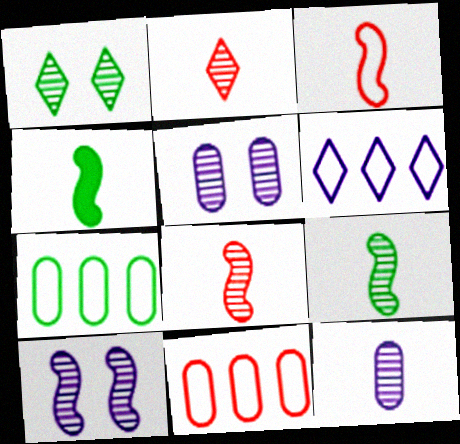[[1, 4, 7], 
[2, 9, 12]]